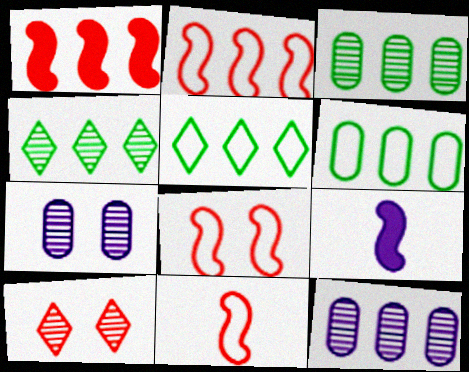[[1, 5, 12], 
[2, 8, 11], 
[6, 9, 10]]